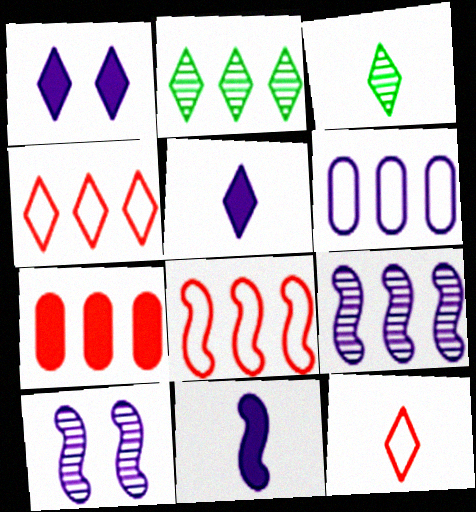[[1, 2, 12], 
[1, 3, 4], 
[3, 5, 12], 
[5, 6, 10]]